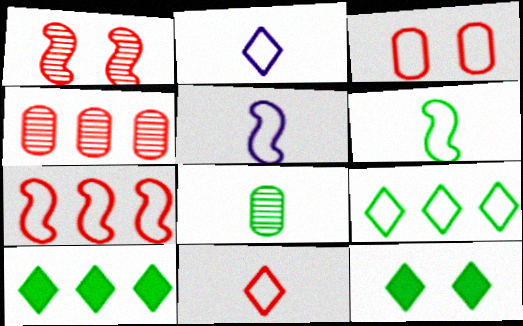[[3, 5, 9], 
[3, 7, 11], 
[4, 5, 12]]